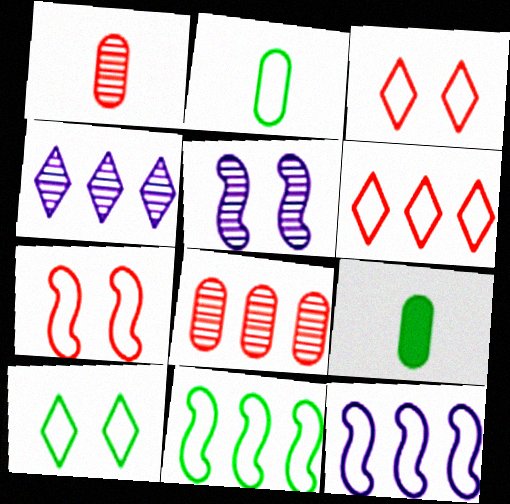[[2, 3, 12], 
[2, 10, 11], 
[4, 7, 9], 
[5, 6, 9]]